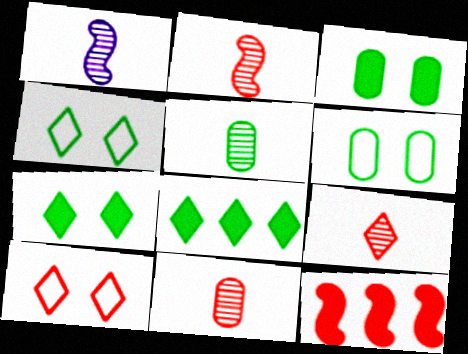[[1, 5, 9], 
[2, 9, 11], 
[10, 11, 12]]